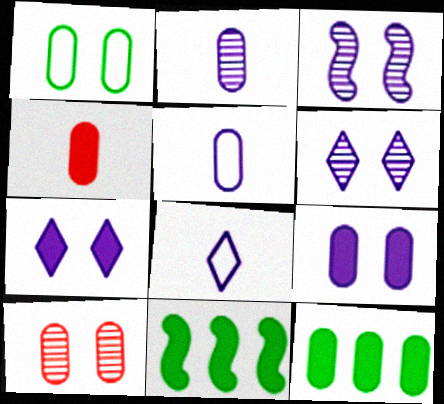[[1, 9, 10], 
[4, 7, 11], 
[4, 9, 12], 
[5, 10, 12], 
[8, 10, 11]]